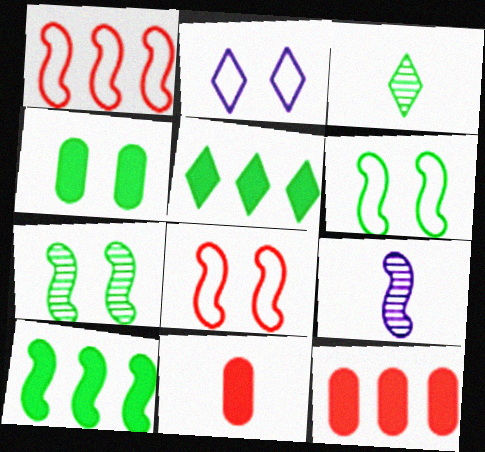[[8, 9, 10]]